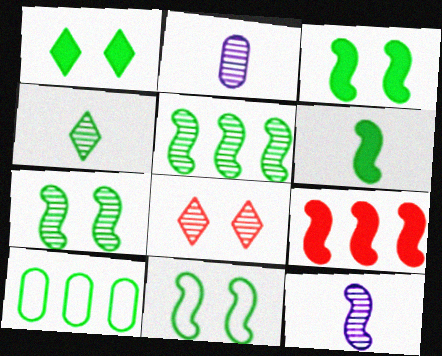[[2, 5, 8], 
[3, 4, 10], 
[3, 7, 11], 
[5, 6, 11], 
[9, 11, 12]]